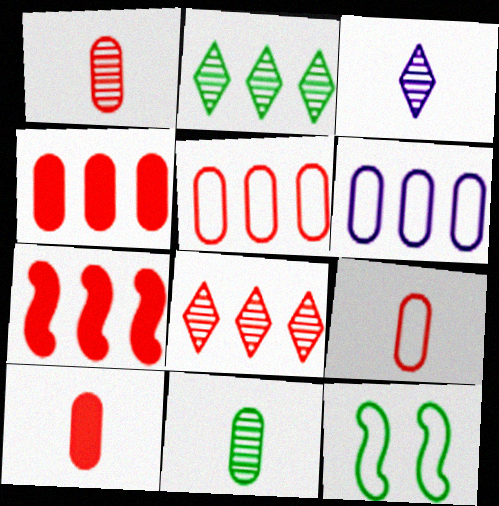[[1, 9, 10], 
[2, 6, 7], 
[3, 4, 12], 
[5, 7, 8]]